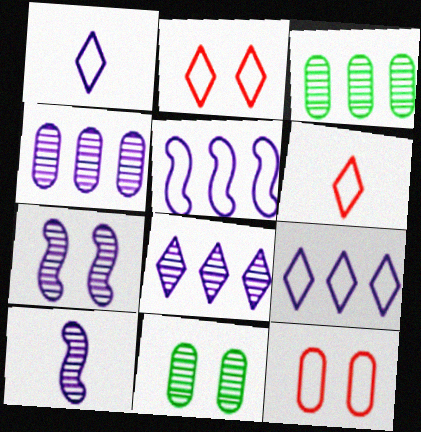[]